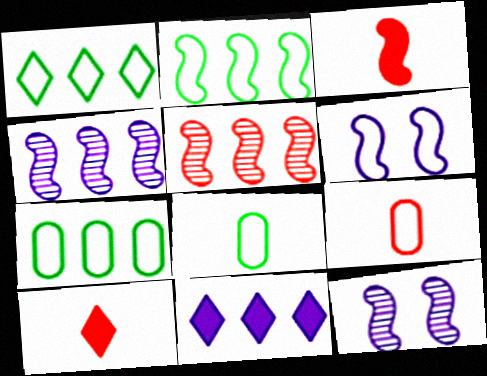[[1, 2, 7], 
[1, 6, 9], 
[2, 3, 12], 
[5, 7, 11], 
[7, 10, 12]]